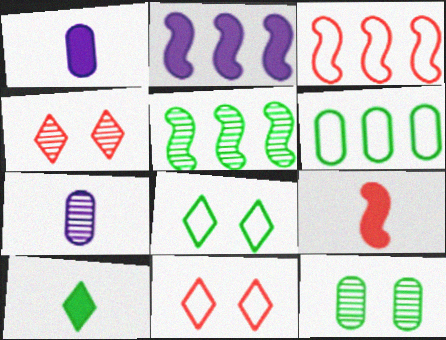[[1, 5, 11], 
[1, 9, 10], 
[2, 3, 5], 
[4, 5, 7]]